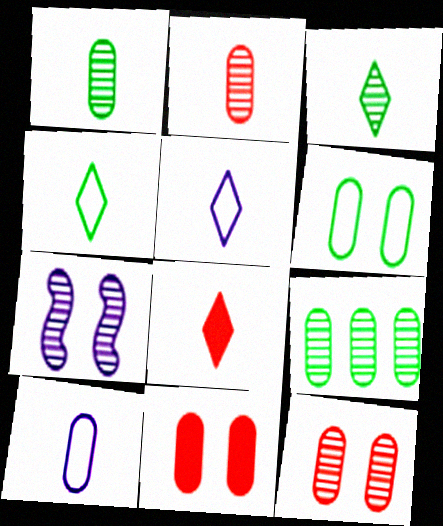[[3, 5, 8], 
[9, 10, 11]]